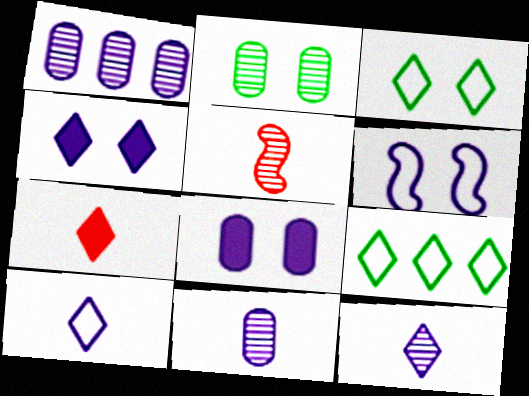[[5, 8, 9]]